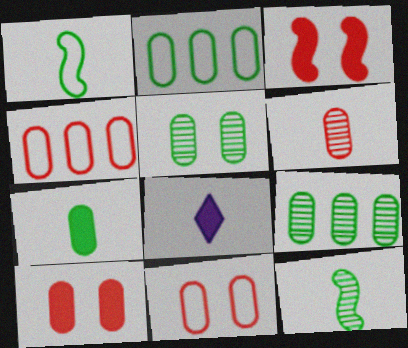[[1, 6, 8], 
[2, 5, 7], 
[4, 6, 10]]